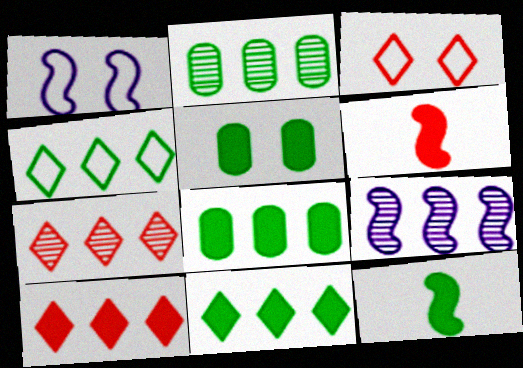[[2, 7, 9], 
[5, 11, 12]]